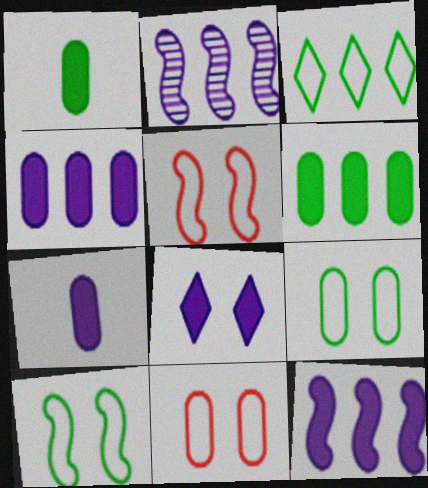[[7, 8, 12]]